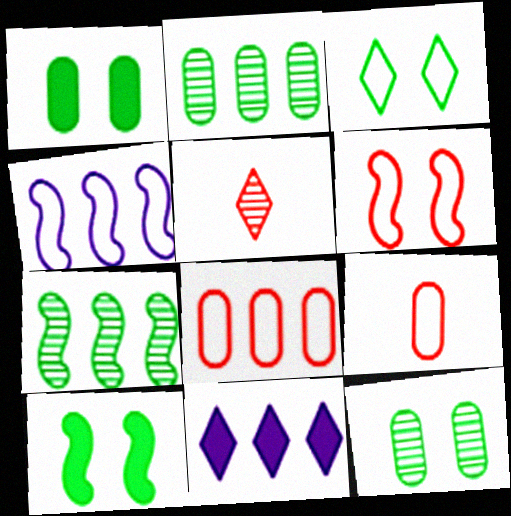[[1, 4, 5], 
[3, 4, 9], 
[3, 5, 11], 
[3, 10, 12], 
[7, 8, 11]]